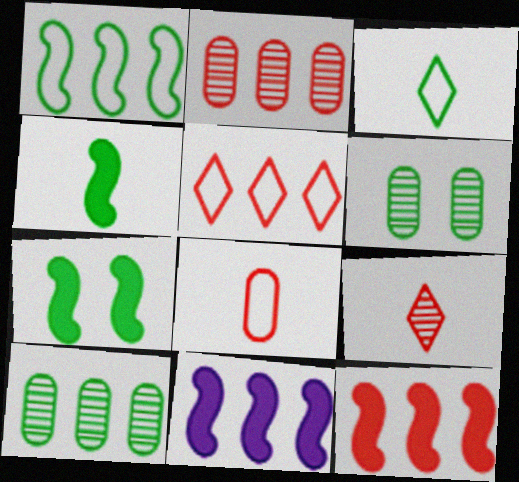[[2, 5, 12], 
[3, 7, 10], 
[5, 10, 11]]